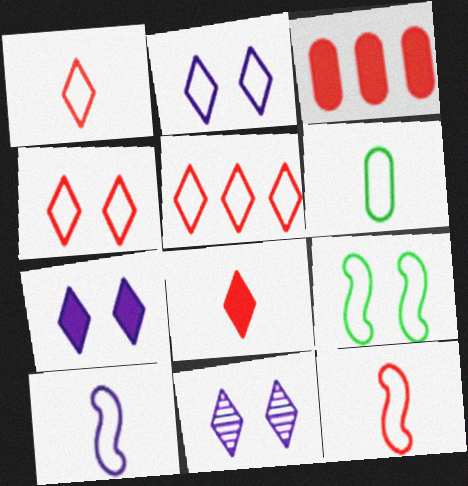[[1, 4, 5], 
[1, 6, 10], 
[2, 7, 11]]